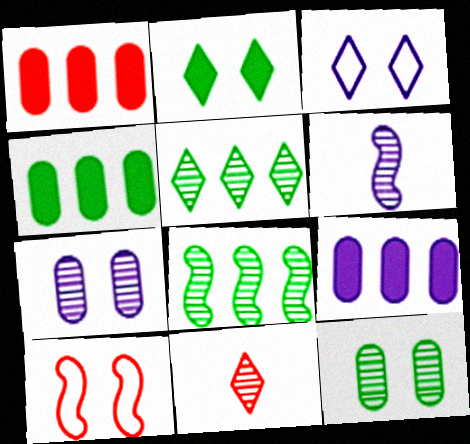[[1, 4, 9], 
[1, 10, 11], 
[2, 7, 10], 
[3, 6, 9], 
[7, 8, 11]]